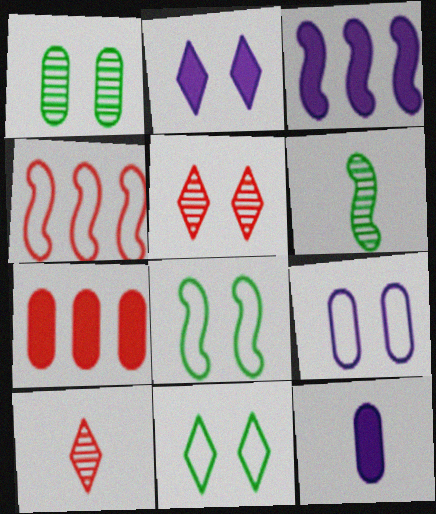[[2, 3, 12], 
[2, 5, 11]]